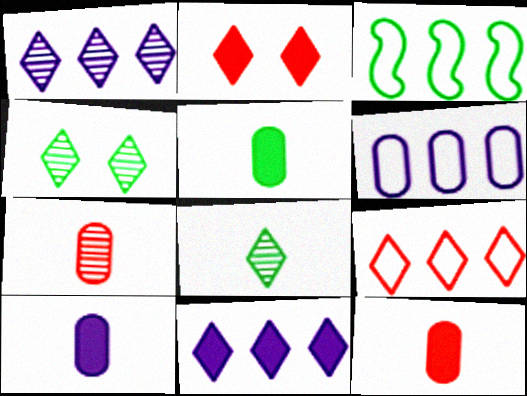[[3, 4, 5], 
[3, 6, 9], 
[5, 10, 12]]